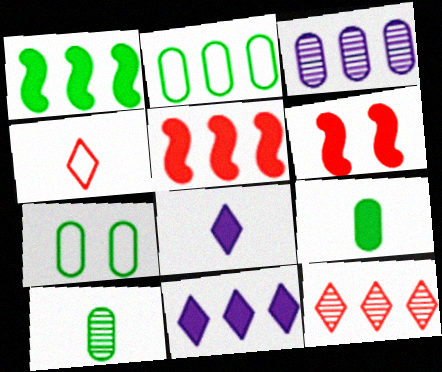[[6, 9, 11]]